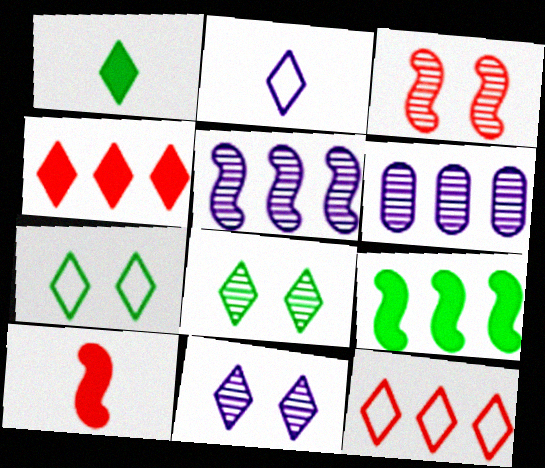[[1, 11, 12], 
[2, 4, 8], 
[2, 7, 12], 
[6, 7, 10], 
[6, 9, 12]]